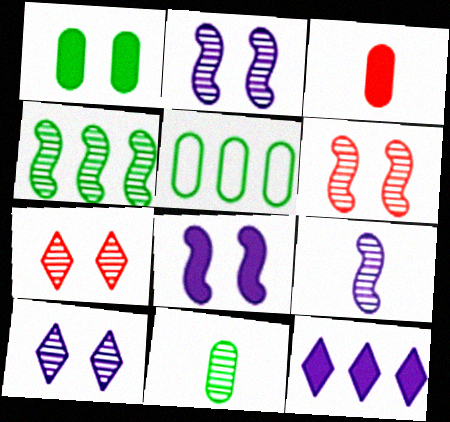[[1, 5, 11], 
[4, 6, 9]]